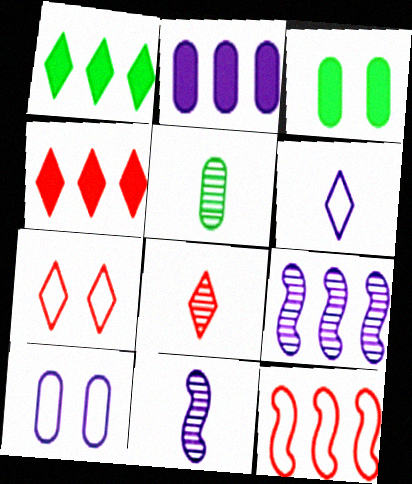[[4, 7, 8], 
[5, 8, 11]]